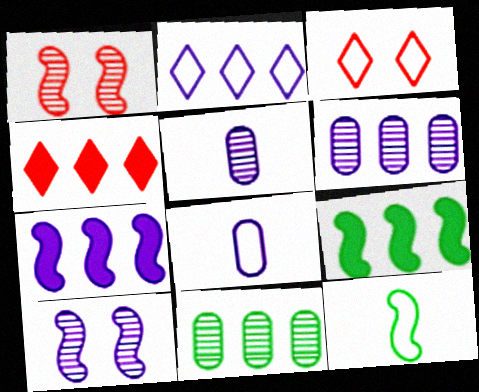[[1, 7, 12], 
[2, 6, 7], 
[3, 5, 9]]